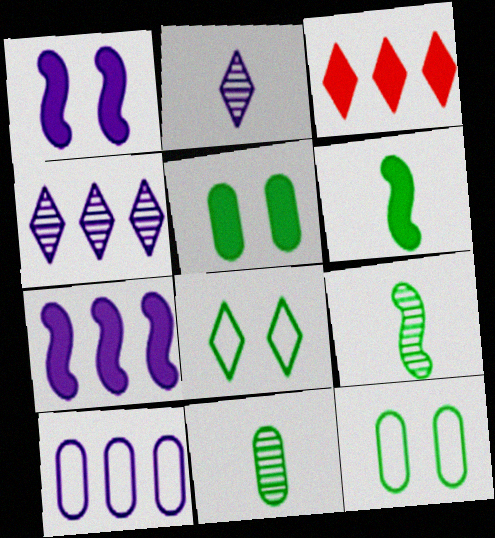[[1, 2, 10], 
[2, 3, 8], 
[4, 7, 10]]